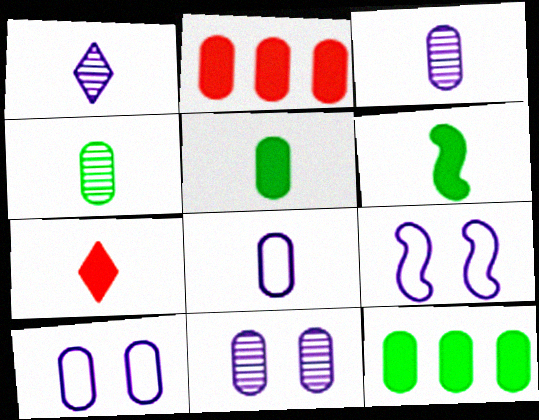[[2, 4, 10]]